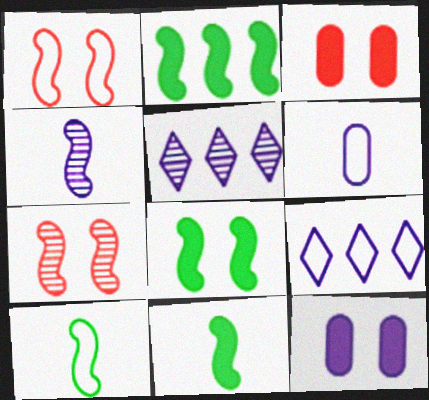[[1, 2, 4], 
[2, 8, 11], 
[3, 5, 10], 
[4, 9, 12]]